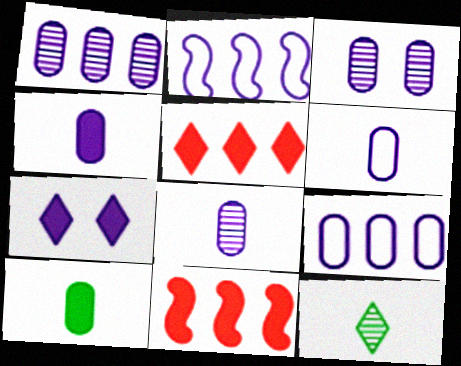[[1, 3, 8], 
[2, 7, 8], 
[3, 4, 9], 
[4, 6, 8], 
[7, 10, 11]]